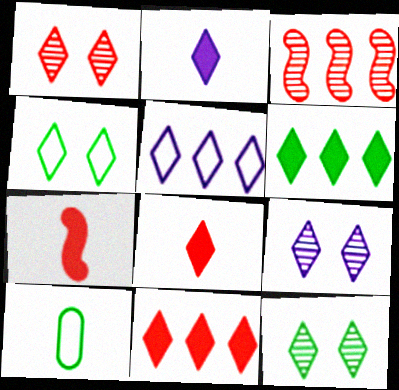[[1, 9, 12], 
[2, 5, 9], 
[5, 8, 12]]